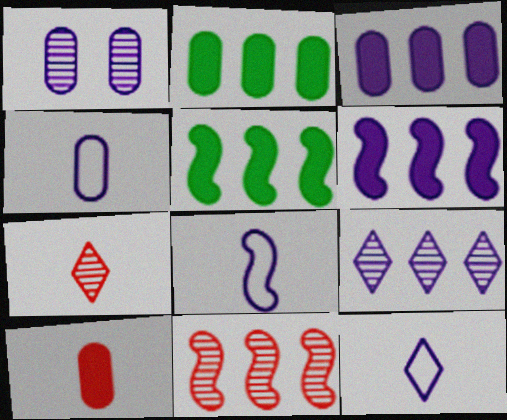[[1, 3, 4], 
[1, 6, 12], 
[4, 8, 12]]